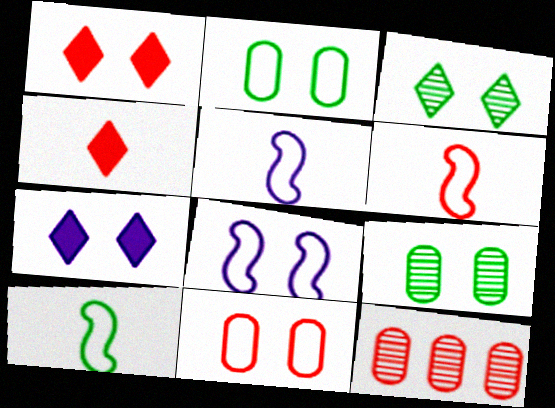[[1, 6, 12], 
[1, 8, 9], 
[5, 6, 10], 
[7, 10, 12]]